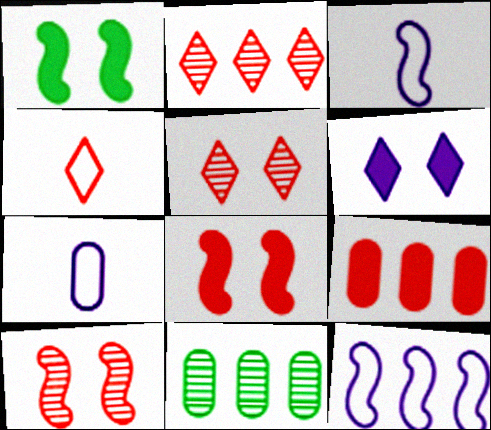[[1, 2, 7], 
[4, 9, 10]]